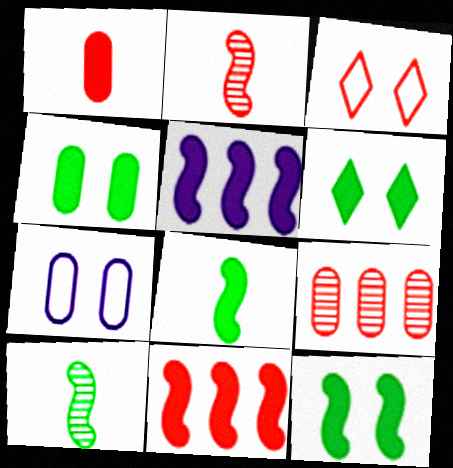[[1, 5, 6], 
[4, 6, 12]]